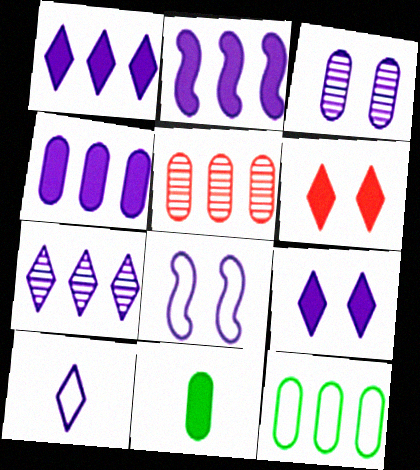[[1, 2, 4], 
[2, 3, 10], 
[2, 6, 11], 
[3, 8, 9], 
[4, 5, 12], 
[7, 9, 10]]